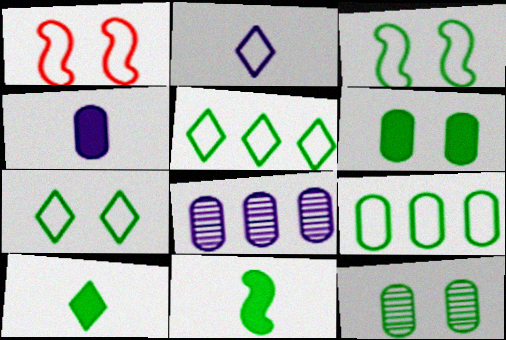[[1, 2, 9], 
[1, 8, 10], 
[5, 11, 12]]